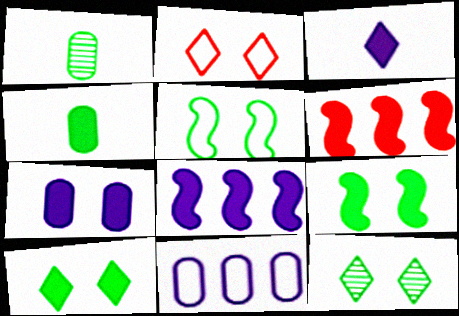[[1, 2, 8], 
[3, 7, 8]]